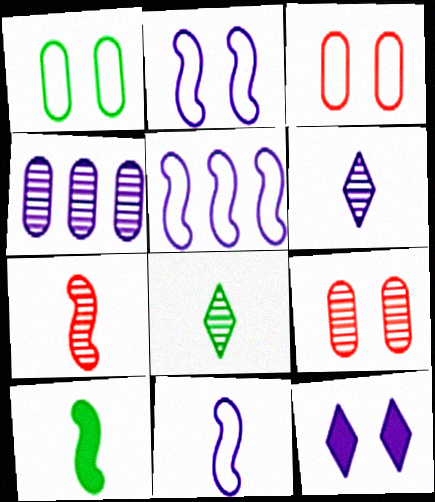[[2, 5, 11], 
[4, 11, 12], 
[7, 10, 11]]